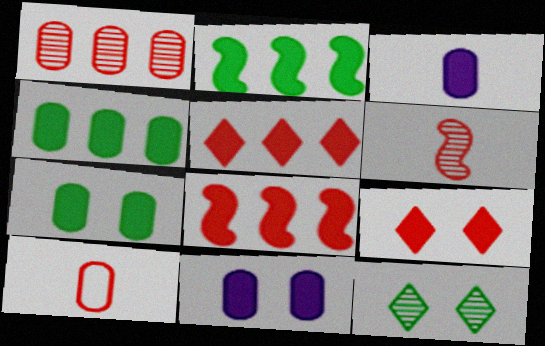[[2, 3, 9]]